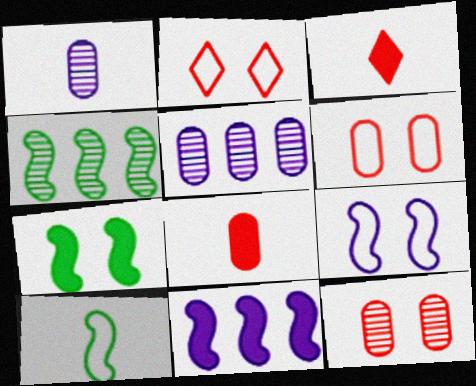[[1, 3, 10], 
[4, 7, 10]]